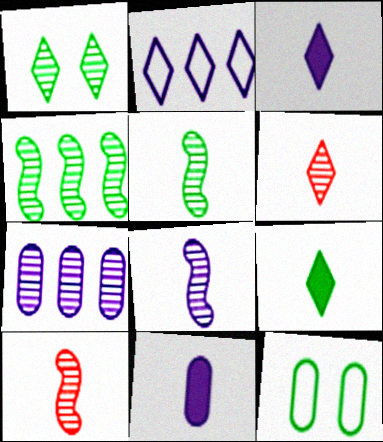[[1, 7, 10], 
[4, 9, 12], 
[5, 8, 10]]